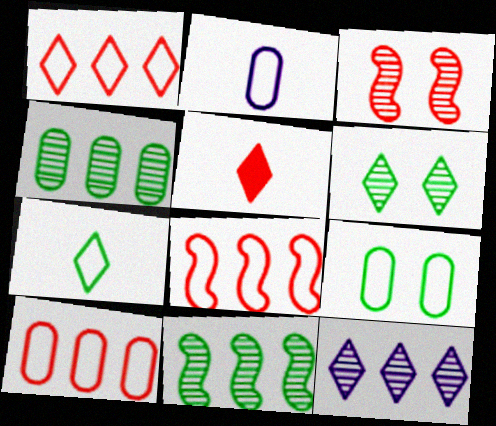[[1, 8, 10], 
[2, 9, 10], 
[3, 5, 10]]